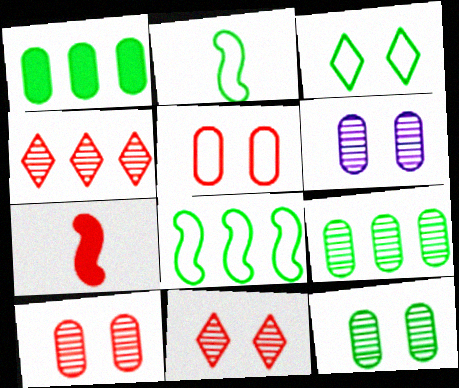[[4, 5, 7], 
[6, 10, 12]]